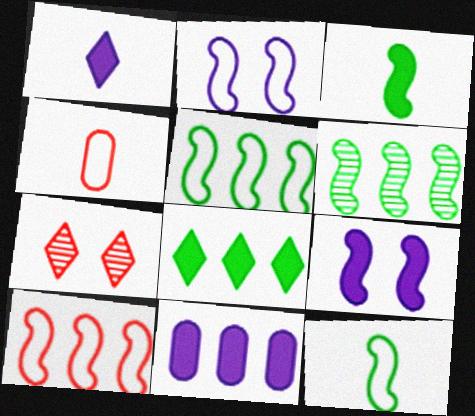[[1, 9, 11], 
[2, 10, 12], 
[7, 11, 12]]